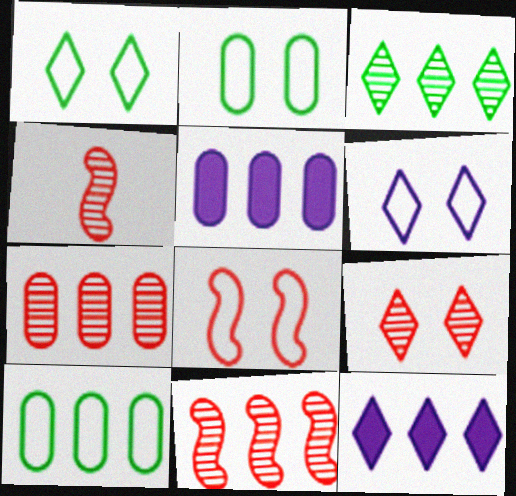[[1, 4, 5], 
[2, 4, 12], 
[2, 6, 8], 
[4, 7, 9], 
[5, 7, 10], 
[10, 11, 12]]